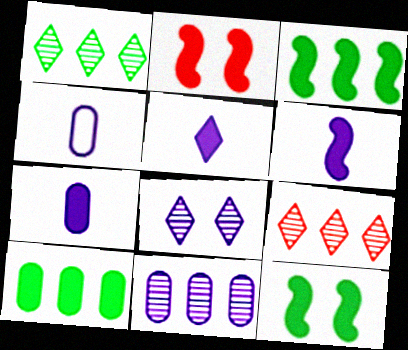[[1, 2, 4], 
[2, 3, 6], 
[2, 5, 10], 
[4, 9, 12], 
[5, 6, 7]]